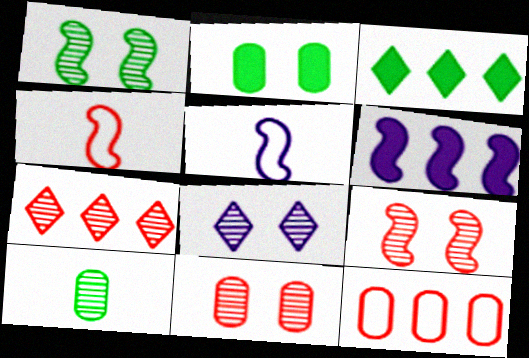[[1, 4, 6], 
[1, 8, 11], 
[2, 5, 7], 
[3, 5, 11]]